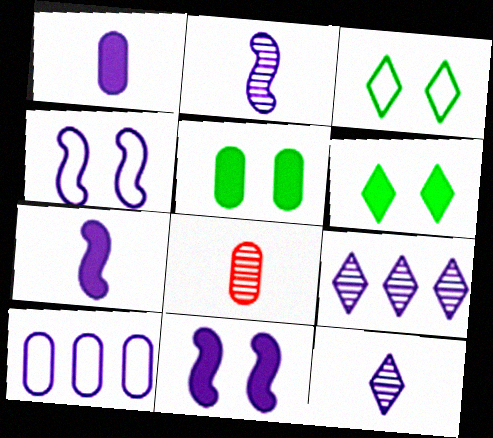[[1, 4, 9], 
[5, 8, 10], 
[10, 11, 12]]